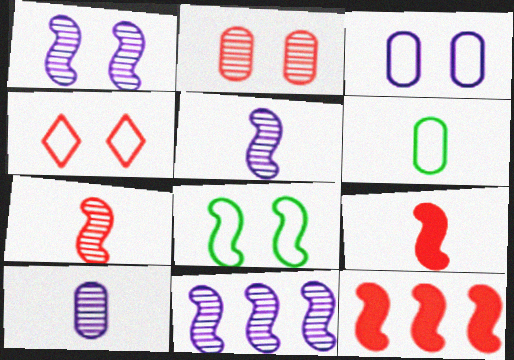[[1, 5, 11], 
[3, 4, 8], 
[5, 8, 12], 
[8, 9, 11]]